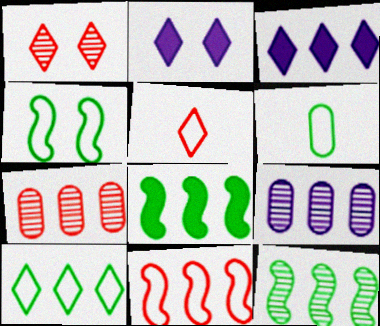[[4, 6, 10]]